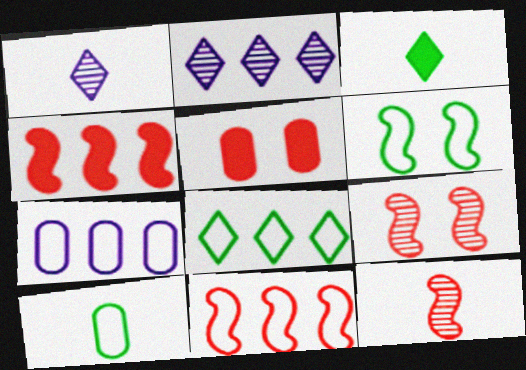[[3, 7, 9], 
[6, 8, 10], 
[7, 8, 11]]